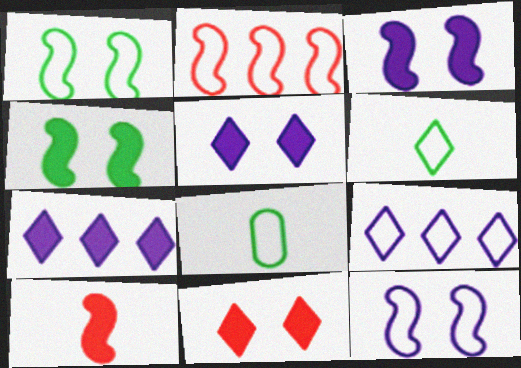[]